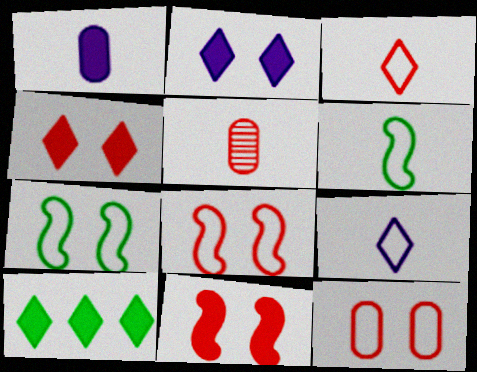[[1, 10, 11]]